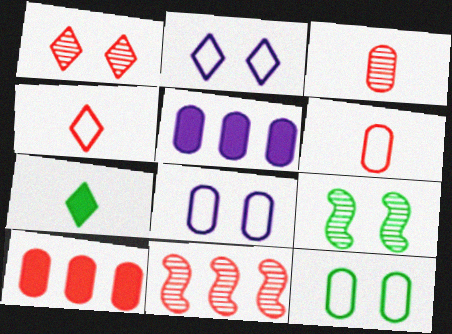[[1, 3, 11], 
[3, 5, 12], 
[4, 5, 9], 
[7, 8, 11]]